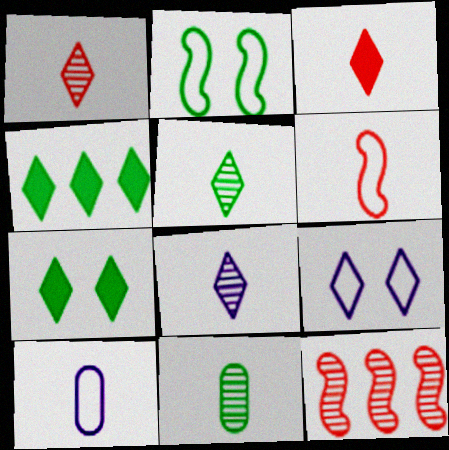[[1, 4, 9], 
[1, 5, 8], 
[2, 4, 11], 
[7, 10, 12]]